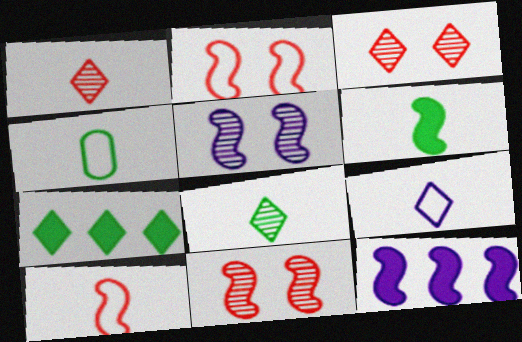[[3, 4, 12], 
[3, 7, 9], 
[4, 6, 8], 
[4, 9, 10]]